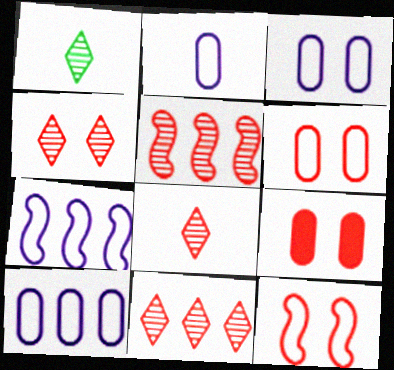[[1, 7, 9], 
[2, 3, 10], 
[4, 8, 11], 
[4, 9, 12]]